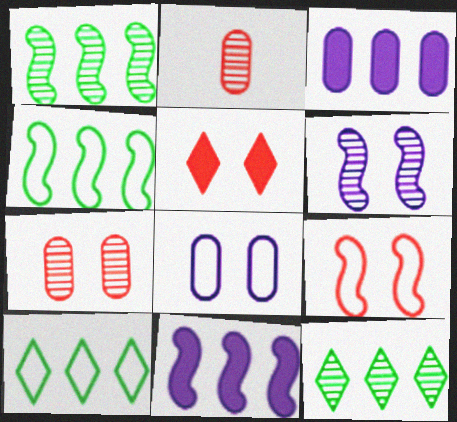[[2, 6, 12], 
[5, 7, 9]]